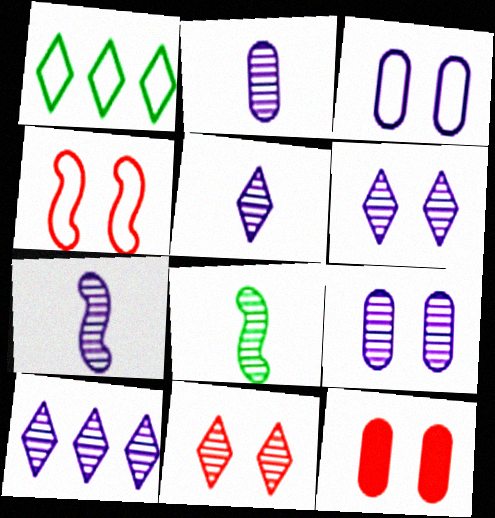[[1, 7, 12], 
[2, 5, 7], 
[4, 11, 12], 
[5, 6, 10], 
[7, 9, 10]]